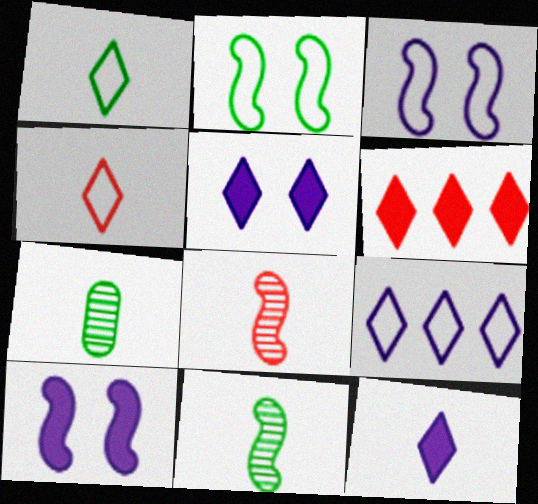[[3, 6, 7]]